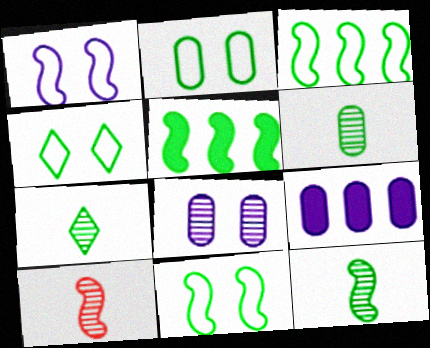[[1, 5, 10], 
[2, 4, 11], 
[2, 5, 7], 
[4, 5, 6], 
[4, 9, 10], 
[5, 11, 12], 
[6, 7, 12]]